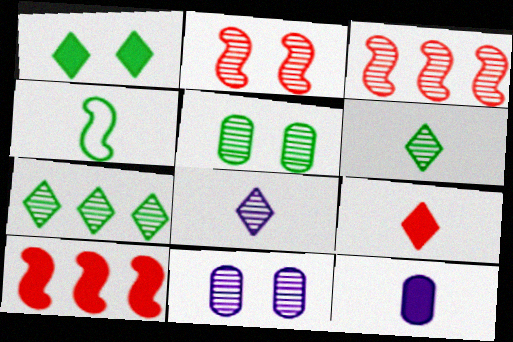[[1, 10, 12], 
[3, 5, 8], 
[3, 6, 11]]